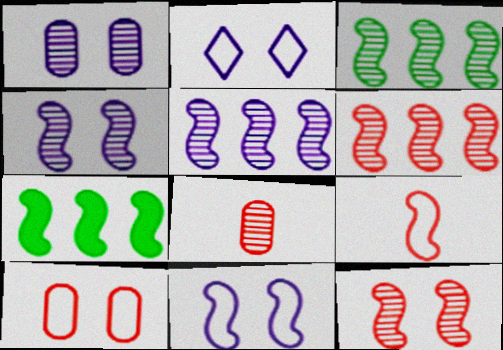[[2, 7, 8], 
[3, 5, 6], 
[4, 7, 9]]